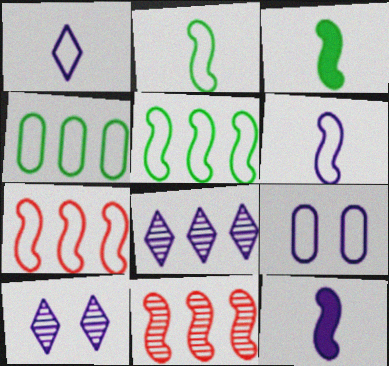[[8, 9, 12]]